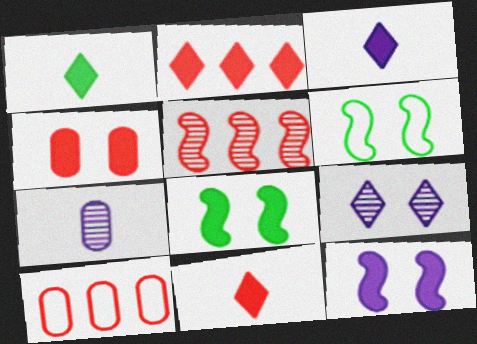[[1, 3, 11], 
[2, 5, 10], 
[2, 6, 7], 
[4, 6, 9]]